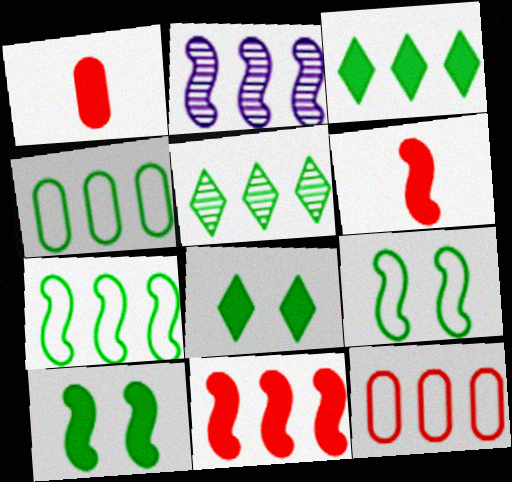[[2, 3, 12], 
[2, 6, 9], 
[2, 7, 11]]